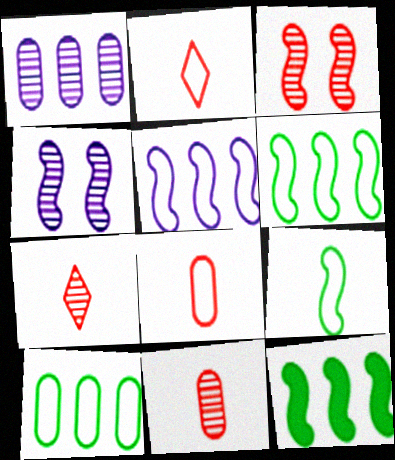[]